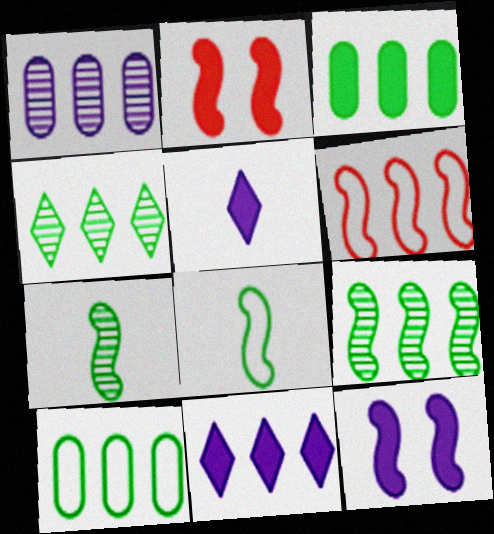[[2, 3, 5], 
[6, 7, 12]]